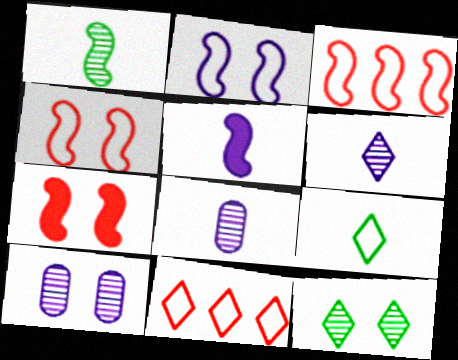[]